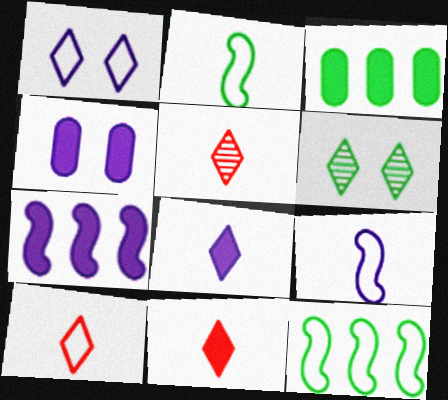[[2, 3, 6], 
[4, 5, 12], 
[4, 7, 8], 
[5, 10, 11]]